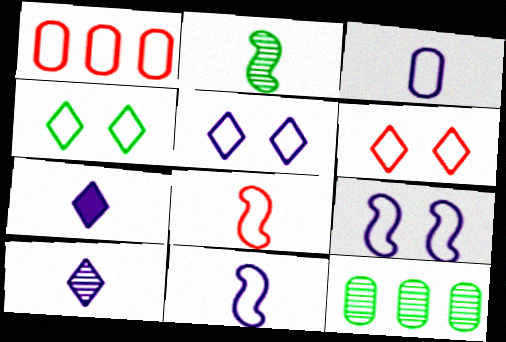[[1, 4, 11], 
[1, 6, 8], 
[4, 5, 6]]